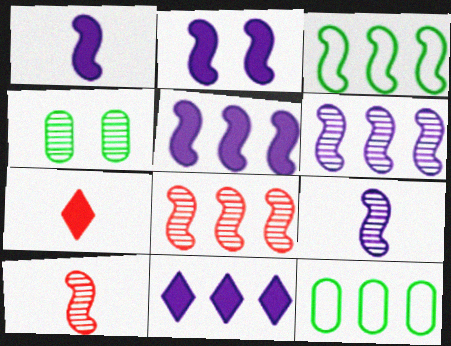[[1, 2, 5], 
[2, 3, 10], 
[3, 5, 8], 
[8, 11, 12]]